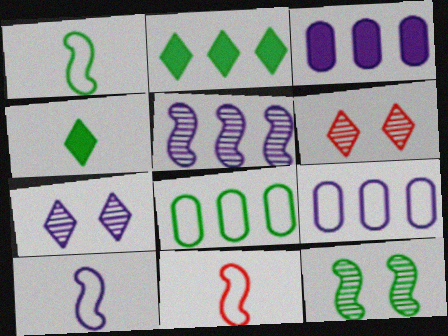[[1, 3, 6], 
[1, 10, 11], 
[3, 7, 10], 
[4, 8, 12]]